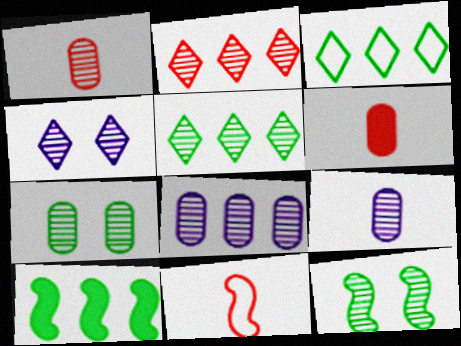[[1, 7, 8], 
[2, 9, 12]]